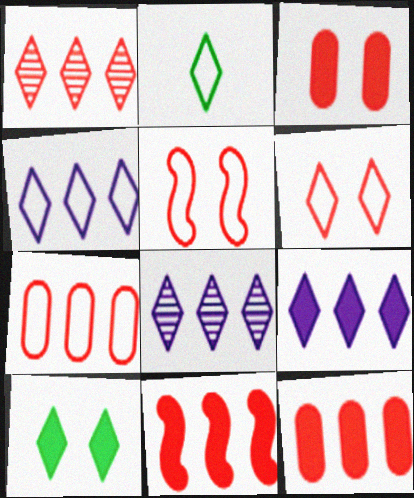[[1, 7, 11], 
[2, 4, 6], 
[4, 8, 9]]